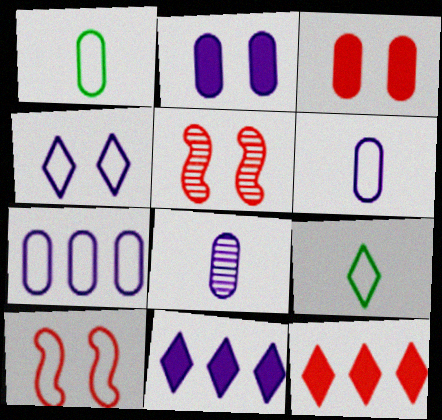[[1, 5, 11], 
[2, 7, 8], 
[7, 9, 10]]